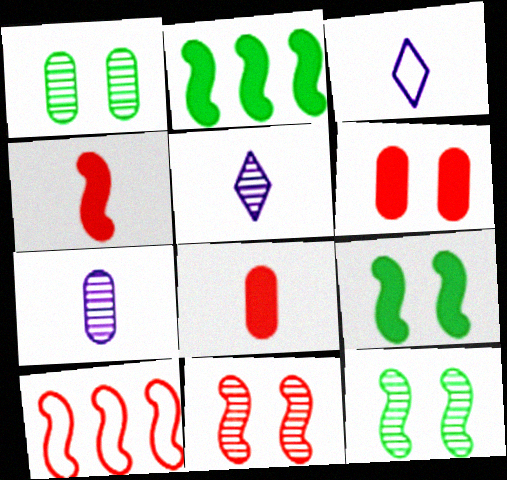[[4, 10, 11]]